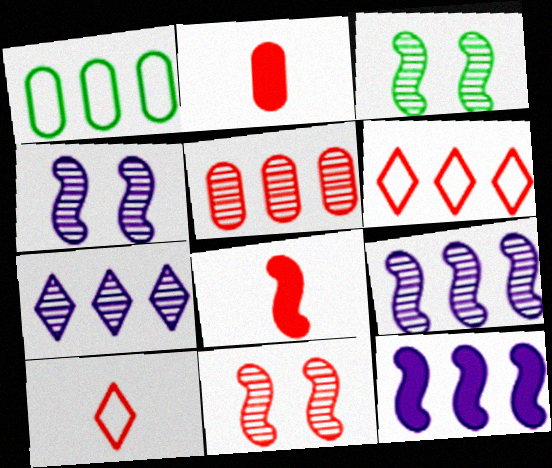[[2, 6, 11], 
[3, 4, 11]]